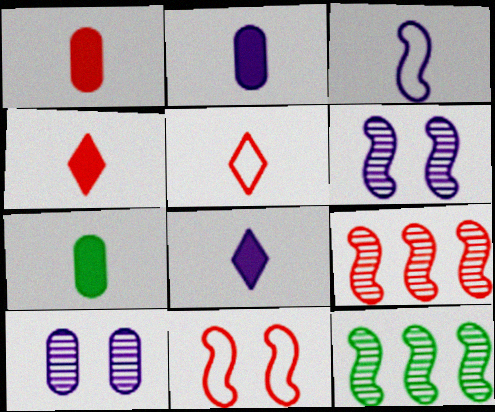[[1, 2, 7]]